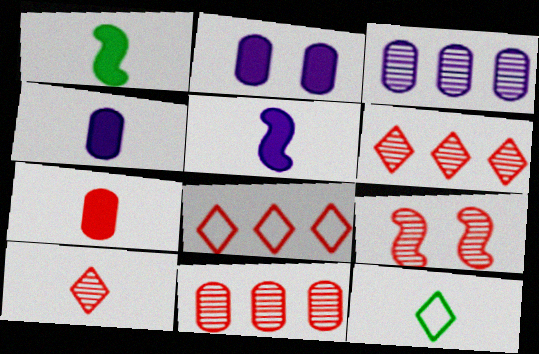[[7, 8, 9], 
[9, 10, 11]]